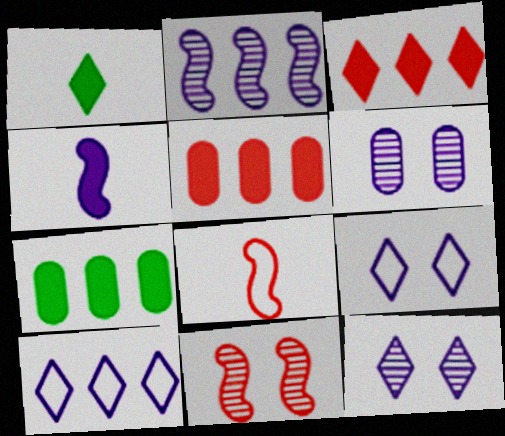[[4, 6, 10], 
[7, 8, 12]]